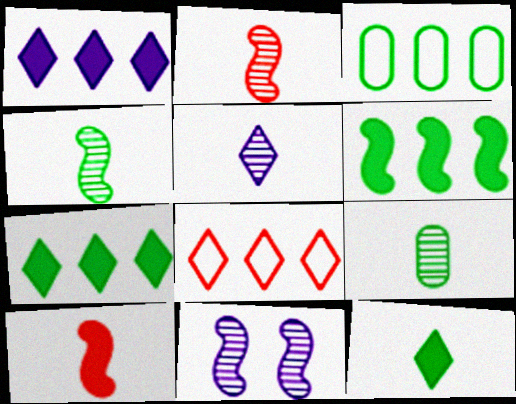[[2, 5, 9]]